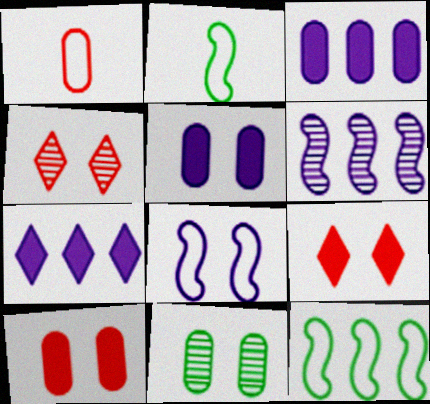[[1, 3, 11], 
[2, 3, 4], 
[8, 9, 11]]